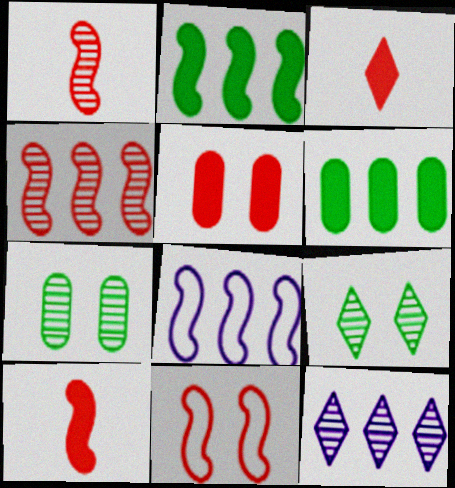[[1, 7, 12], 
[2, 4, 8], 
[3, 7, 8], 
[4, 10, 11]]